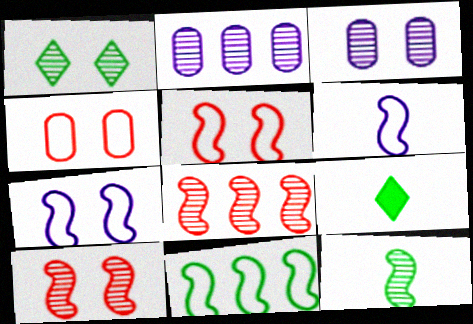[[1, 3, 10], 
[2, 5, 9], 
[5, 6, 11]]